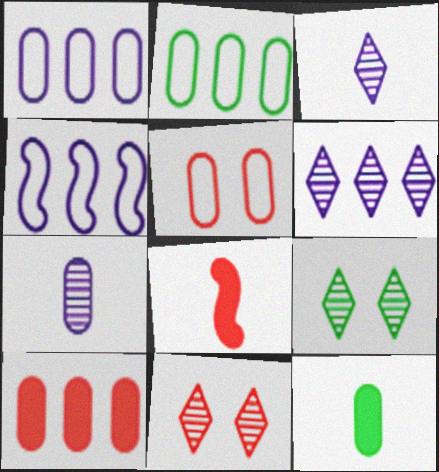[[1, 8, 9], 
[4, 11, 12]]